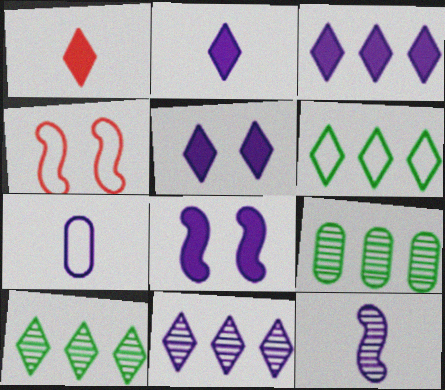[[2, 3, 5], 
[2, 4, 9], 
[2, 7, 12], 
[4, 6, 7], 
[7, 8, 11]]